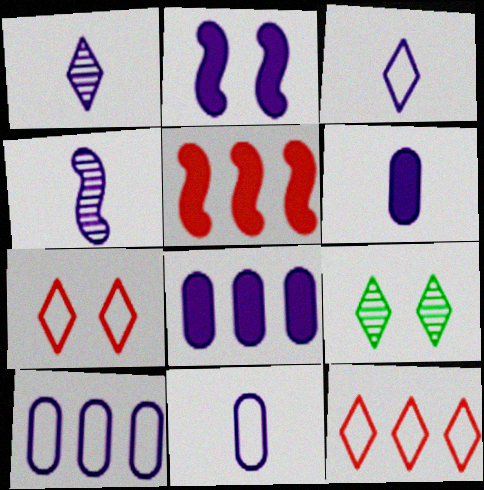[[1, 2, 10], 
[3, 4, 6], 
[5, 9, 11]]